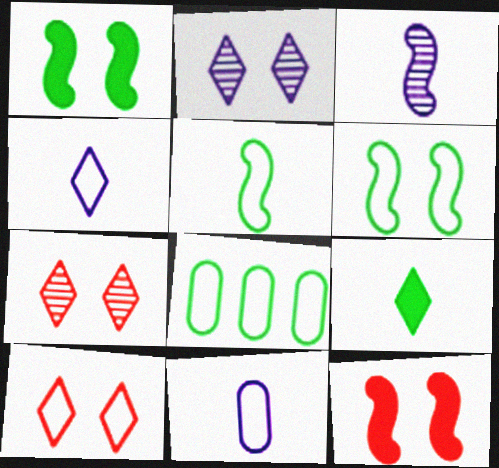[]